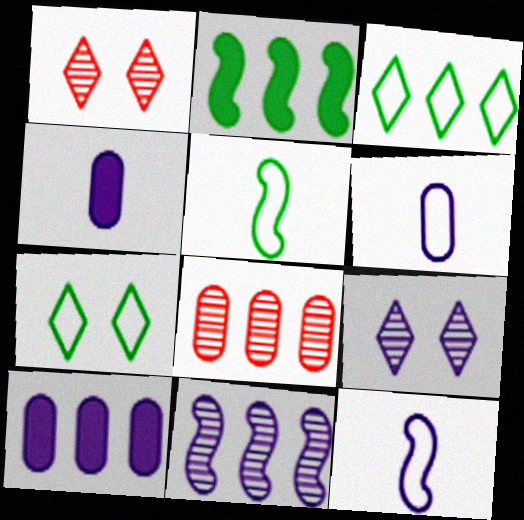[[1, 2, 6], 
[1, 5, 10], 
[9, 10, 12]]